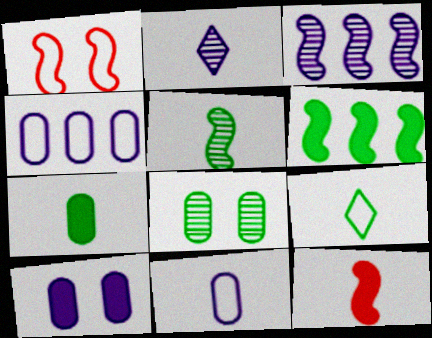[[1, 4, 9], 
[5, 7, 9], 
[6, 8, 9]]